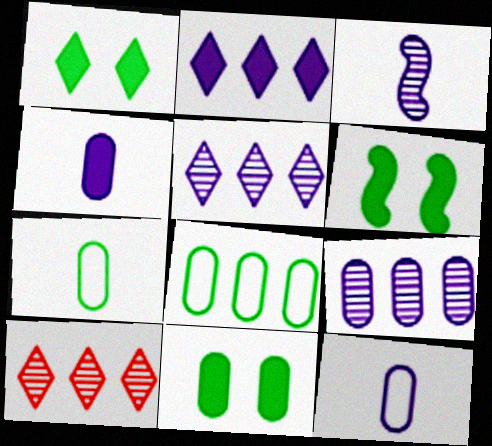[[1, 6, 11], 
[6, 10, 12]]